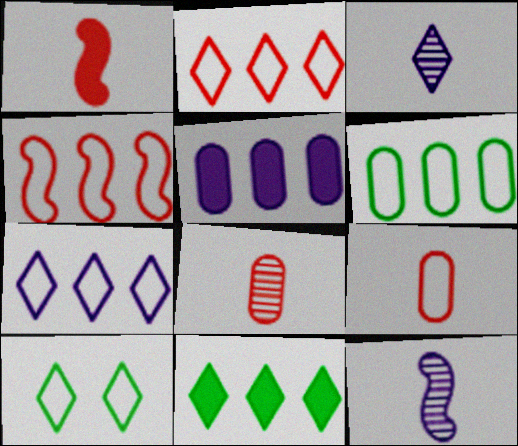[[4, 6, 7]]